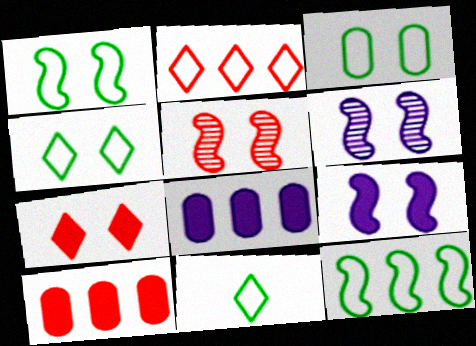[[1, 3, 4], 
[1, 5, 9], 
[3, 6, 7], 
[3, 11, 12], 
[5, 8, 11], 
[6, 10, 11]]